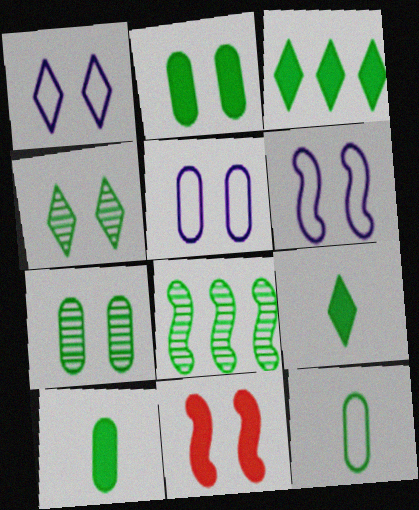[[1, 5, 6], 
[1, 7, 11], 
[4, 5, 11]]